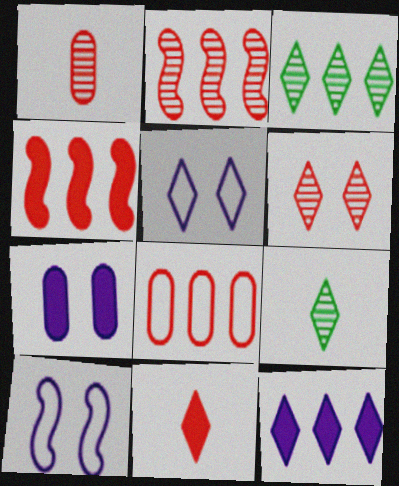[[1, 2, 6], 
[3, 5, 11]]